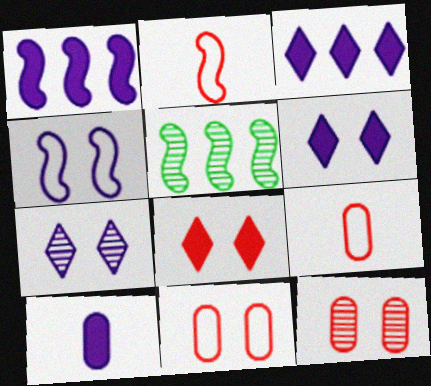[[1, 6, 10], 
[5, 6, 9]]